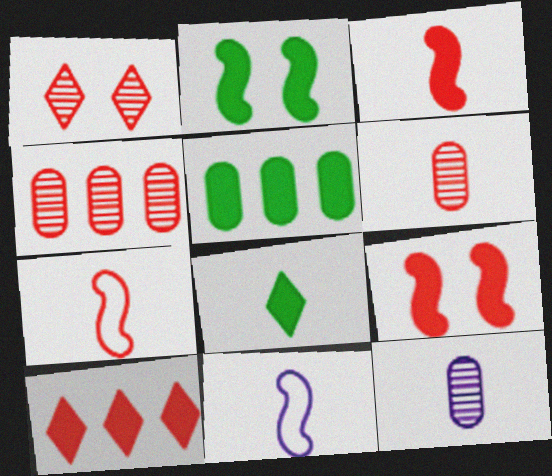[[1, 5, 11], 
[2, 5, 8], 
[6, 8, 11], 
[7, 8, 12]]